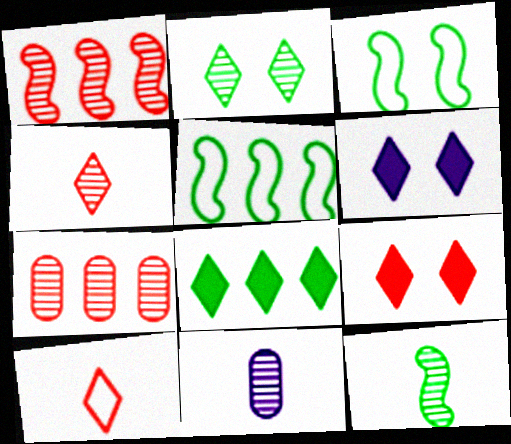[[1, 2, 11], 
[4, 11, 12], 
[5, 9, 11]]